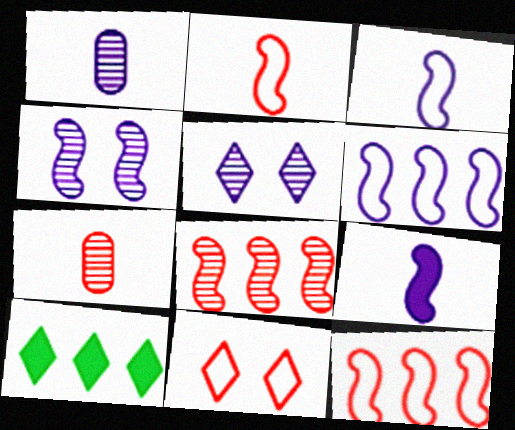[[4, 6, 9]]